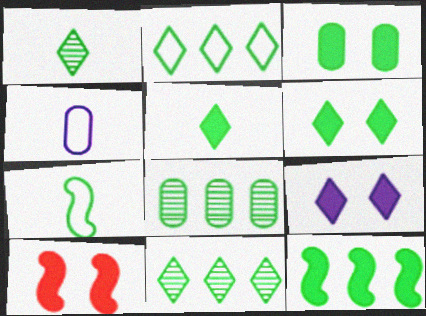[[1, 2, 6], 
[2, 8, 12], 
[3, 5, 12], 
[3, 7, 11], 
[3, 9, 10], 
[4, 10, 11], 
[6, 7, 8]]